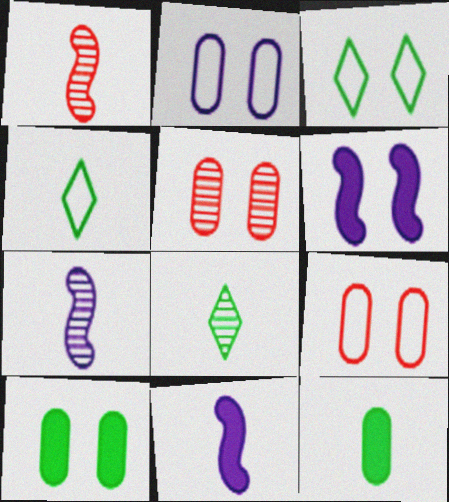[[2, 5, 10], 
[3, 5, 6]]